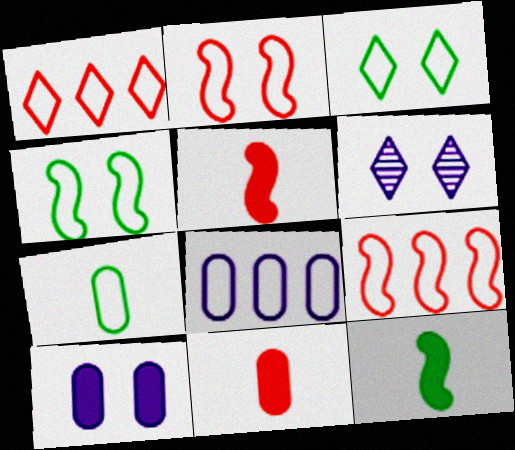[]